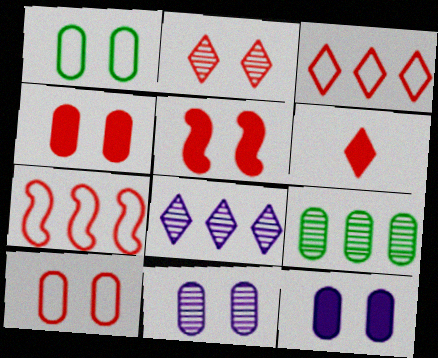[[1, 4, 11], 
[2, 3, 6], 
[2, 5, 10]]